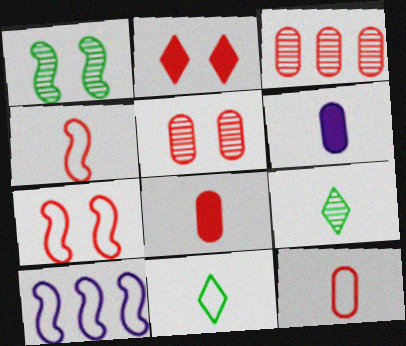[[2, 3, 4], 
[2, 5, 7], 
[4, 6, 9]]